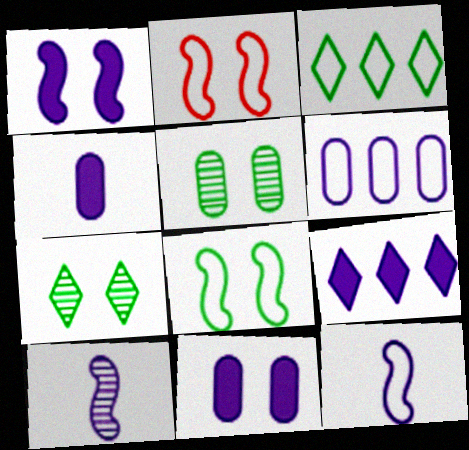[[1, 4, 9], 
[2, 7, 11]]